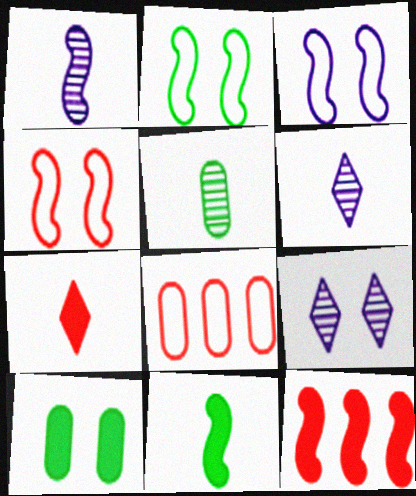[[1, 2, 12], 
[2, 3, 4], 
[4, 9, 10], 
[8, 9, 11]]